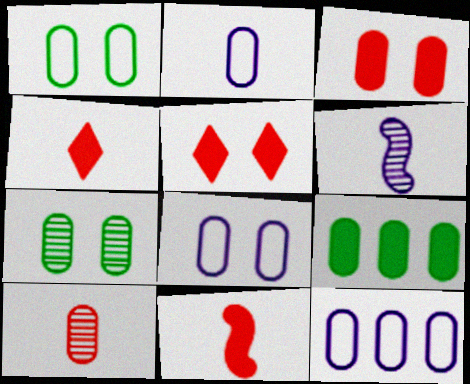[[2, 8, 12], 
[3, 7, 8], 
[8, 9, 10]]